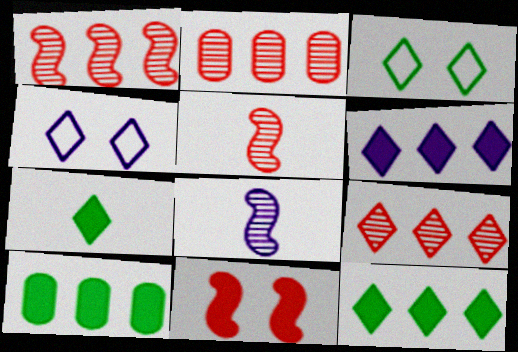[[1, 2, 9], 
[4, 5, 10], 
[4, 7, 9]]